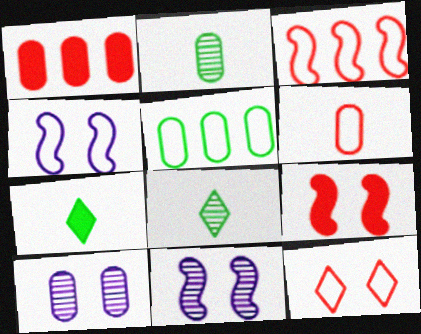[[1, 4, 8], 
[3, 6, 12], 
[3, 7, 10]]